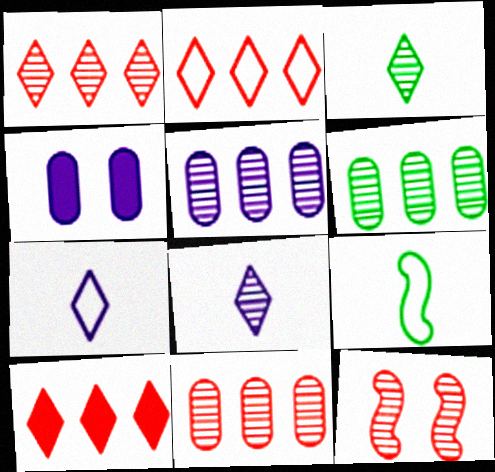[[1, 2, 10], 
[1, 4, 9], 
[3, 5, 12], 
[5, 6, 11], 
[6, 8, 12]]